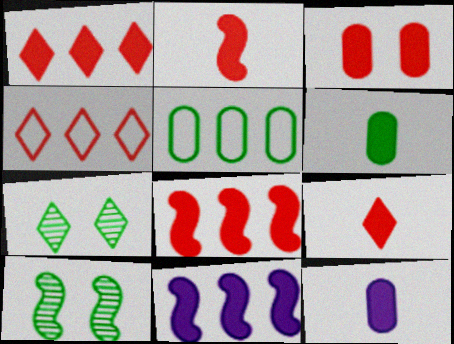[[1, 2, 3], 
[3, 8, 9], 
[4, 10, 12]]